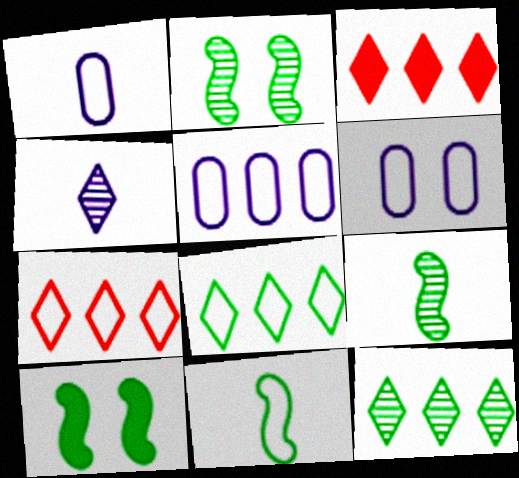[[1, 2, 3], 
[1, 5, 6], 
[3, 6, 9], 
[6, 7, 11]]